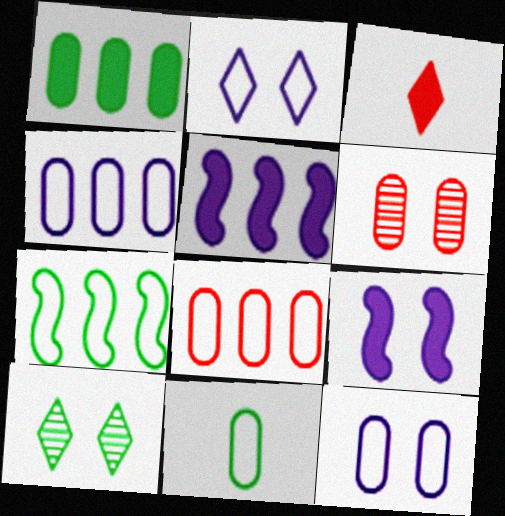[[1, 3, 9], 
[8, 11, 12]]